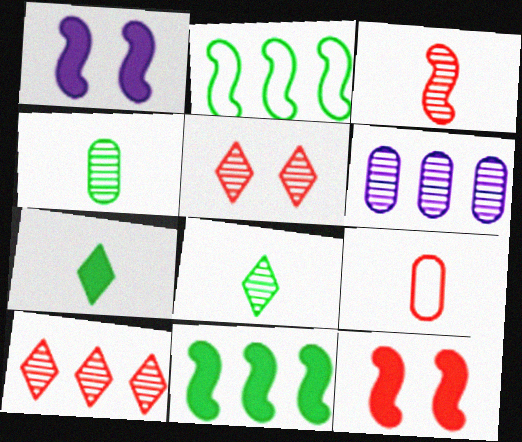[[1, 2, 3], 
[9, 10, 12]]